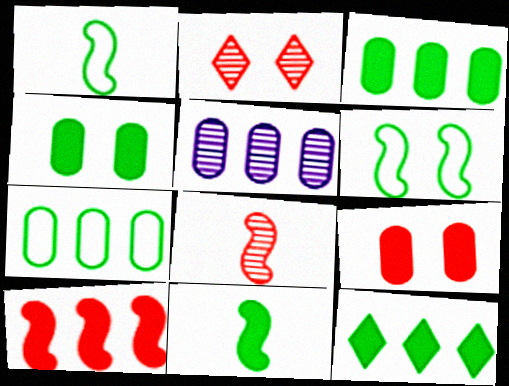[[4, 11, 12]]